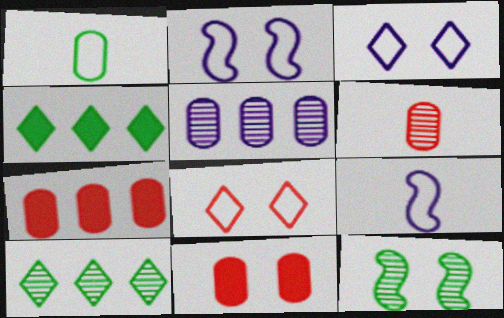[[1, 4, 12], 
[1, 5, 11], 
[2, 4, 6], 
[3, 11, 12], 
[9, 10, 11]]